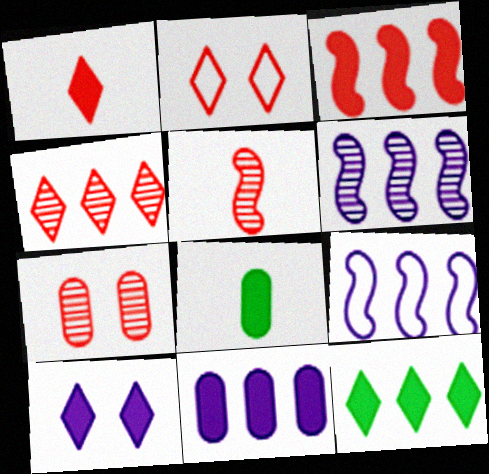[[1, 2, 4], 
[1, 10, 12], 
[2, 6, 8], 
[3, 8, 10], 
[3, 11, 12], 
[4, 5, 7]]